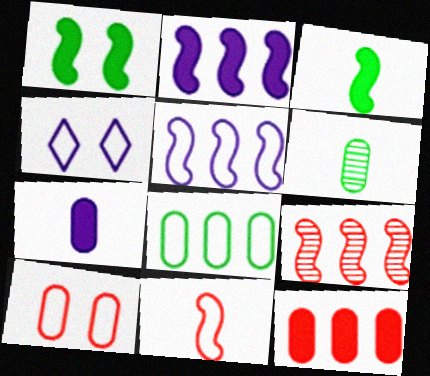[[4, 8, 11]]